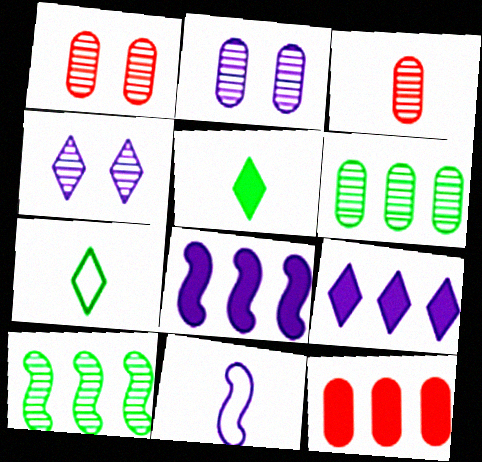[[1, 7, 8], 
[2, 3, 6], 
[2, 9, 11], 
[3, 4, 10], 
[3, 5, 11]]